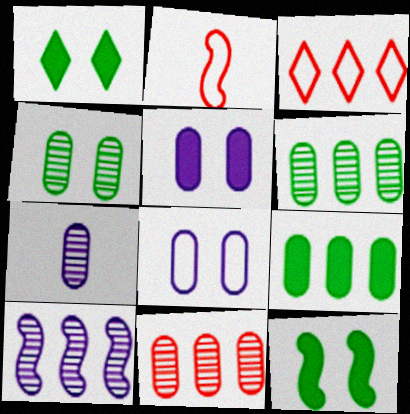[[2, 10, 12], 
[3, 7, 12], 
[3, 9, 10], 
[4, 7, 11]]